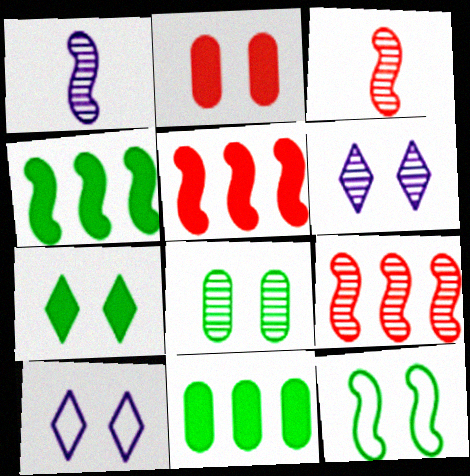[[1, 5, 12], 
[2, 6, 12], 
[3, 10, 11], 
[7, 8, 12]]